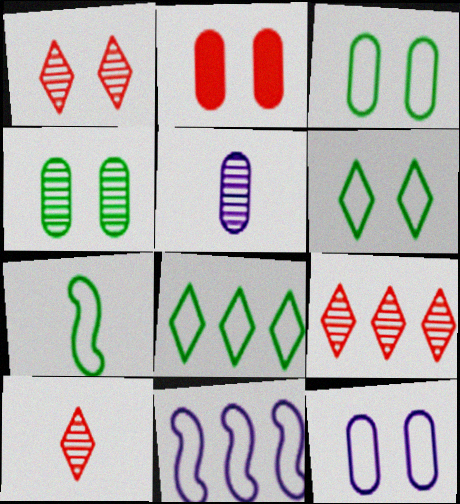[[1, 9, 10], 
[2, 4, 12], 
[3, 7, 8]]